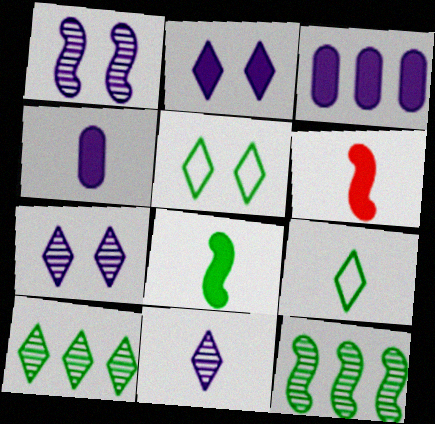[]